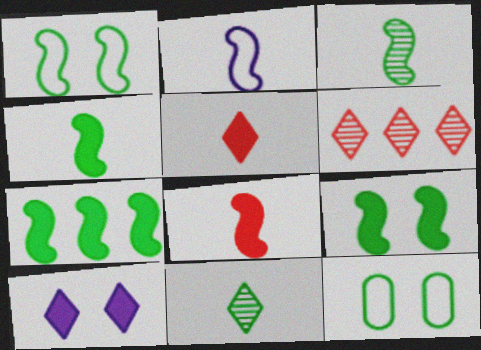[[1, 3, 7], 
[2, 3, 8], 
[4, 7, 9], 
[7, 11, 12]]